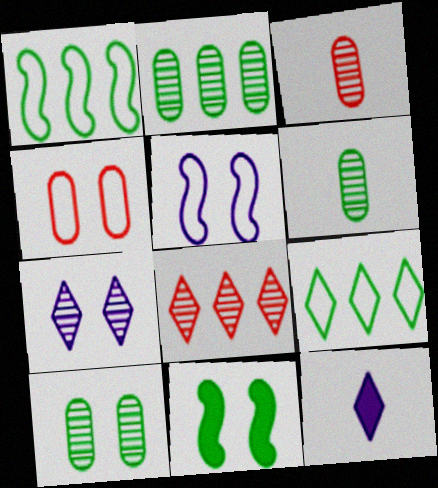[[2, 6, 10], 
[4, 7, 11], 
[6, 9, 11]]